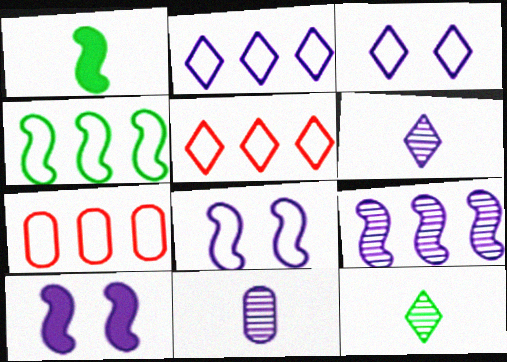[[2, 4, 7], 
[2, 10, 11], 
[7, 10, 12]]